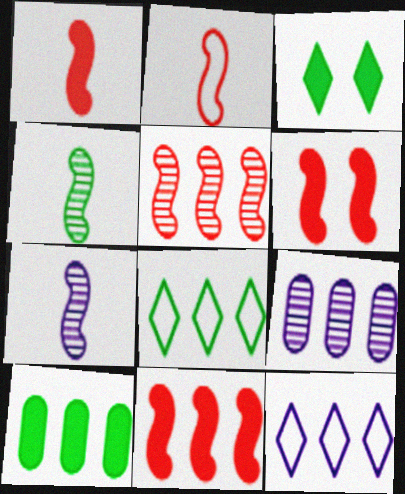[[1, 6, 11], 
[2, 3, 9], 
[2, 5, 6], 
[5, 10, 12], 
[8, 9, 11]]